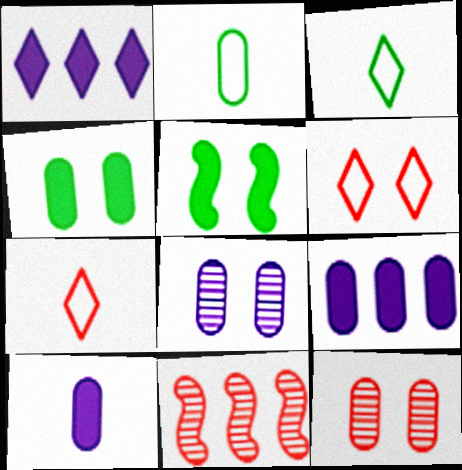[[2, 9, 12], 
[5, 6, 8]]